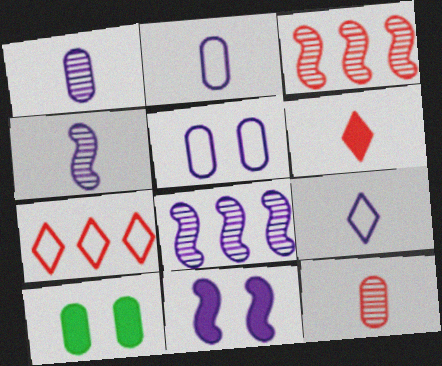[[3, 9, 10], 
[4, 7, 10]]